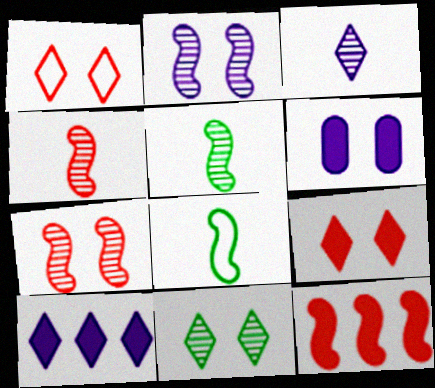[[2, 8, 12]]